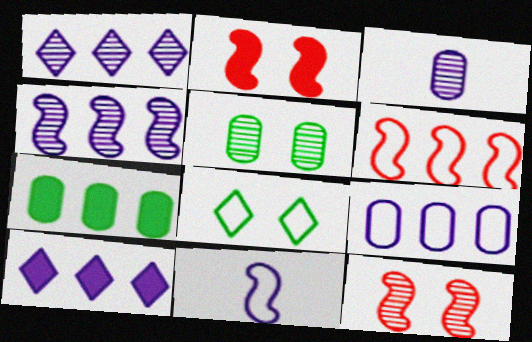[[1, 6, 7], 
[4, 9, 10]]